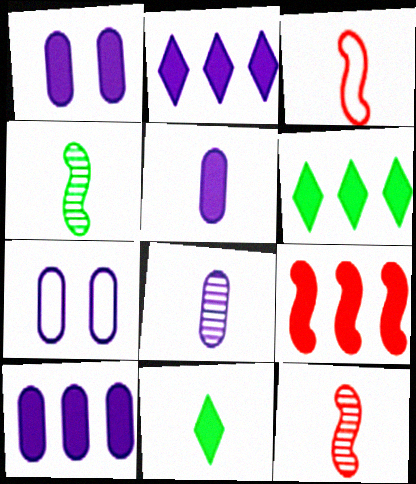[[1, 5, 10], 
[1, 9, 11], 
[3, 8, 11], 
[6, 7, 12], 
[6, 9, 10], 
[7, 8, 10]]